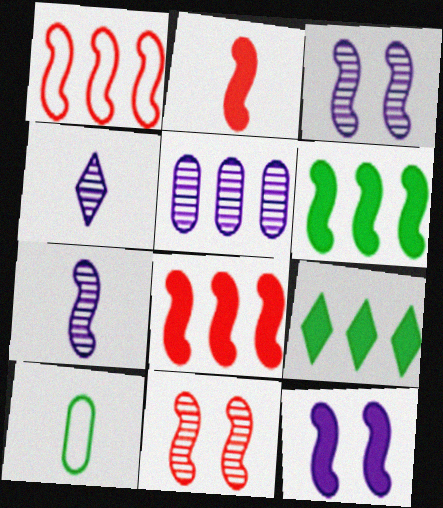[[1, 2, 11], 
[1, 5, 9], 
[2, 4, 10], 
[2, 6, 12], 
[3, 4, 5]]